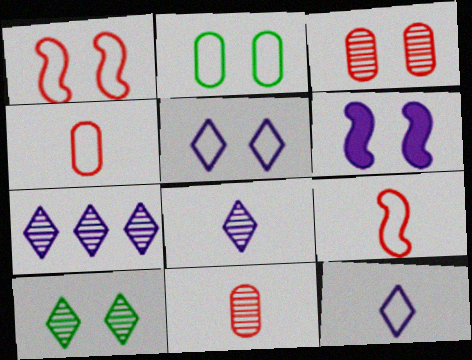[[1, 2, 5]]